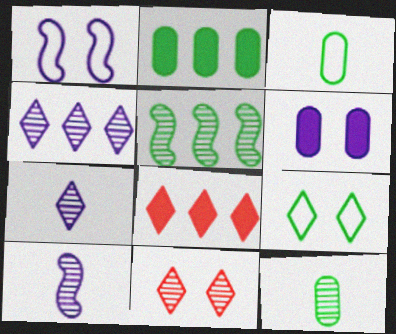[[1, 8, 12], 
[7, 8, 9]]